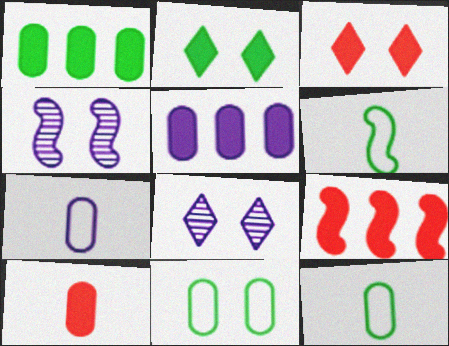[[3, 4, 11], 
[3, 9, 10], 
[4, 6, 9], 
[8, 9, 12]]